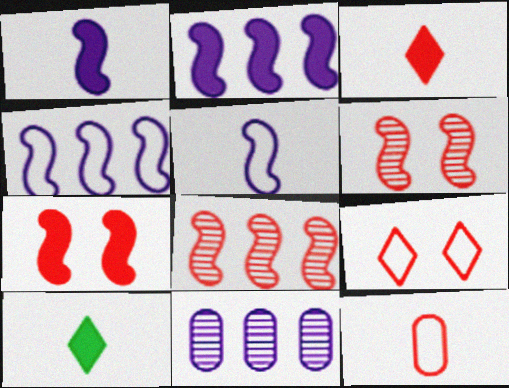[]